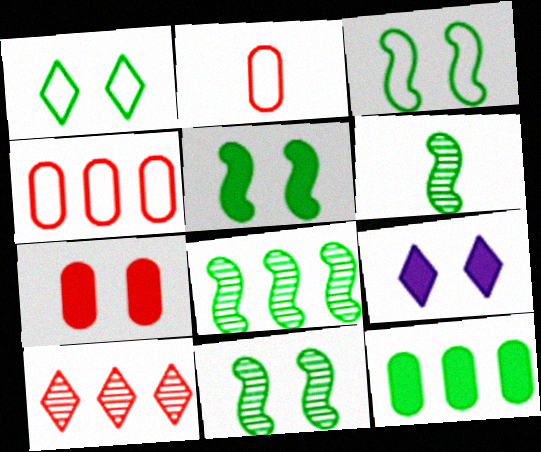[[1, 6, 12], 
[2, 8, 9], 
[3, 5, 11], 
[4, 6, 9], 
[5, 7, 9], 
[6, 8, 11]]